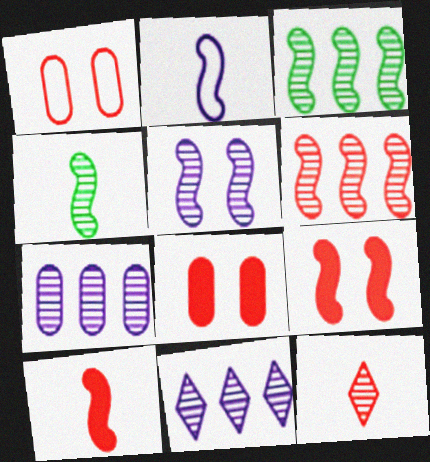[[2, 3, 9], 
[2, 4, 10], 
[4, 5, 6]]